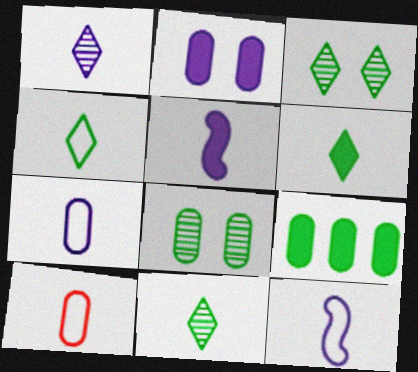[[1, 5, 7], 
[4, 6, 11], 
[4, 10, 12], 
[5, 10, 11]]